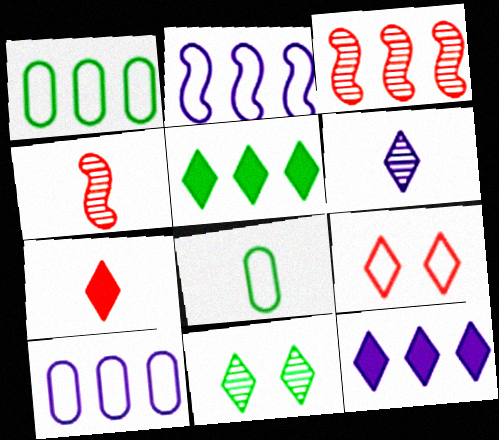[[1, 3, 12], 
[2, 8, 9], 
[3, 5, 10], 
[5, 6, 9]]